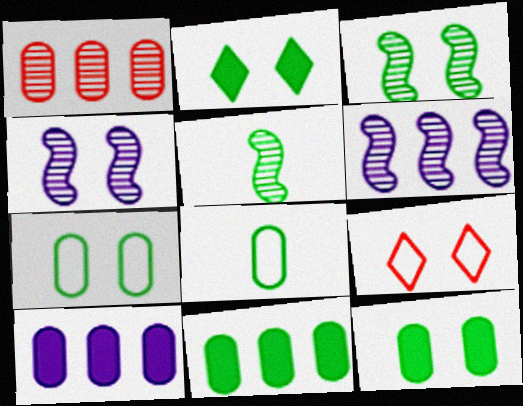[[2, 3, 7], 
[4, 9, 12], 
[5, 9, 10]]